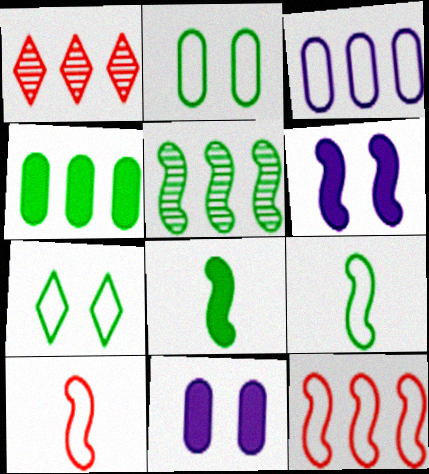[[1, 9, 11], 
[3, 7, 10], 
[5, 6, 10]]